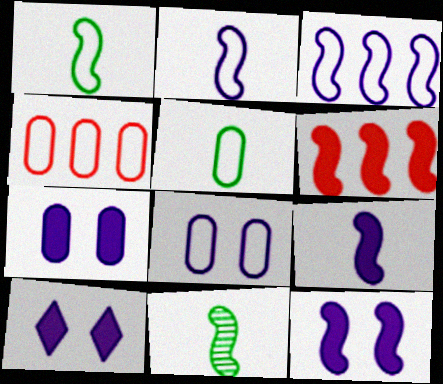[[4, 5, 8], 
[4, 10, 11], 
[7, 10, 12]]